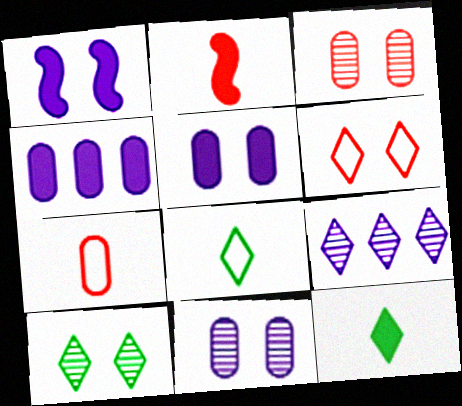[[6, 9, 12]]